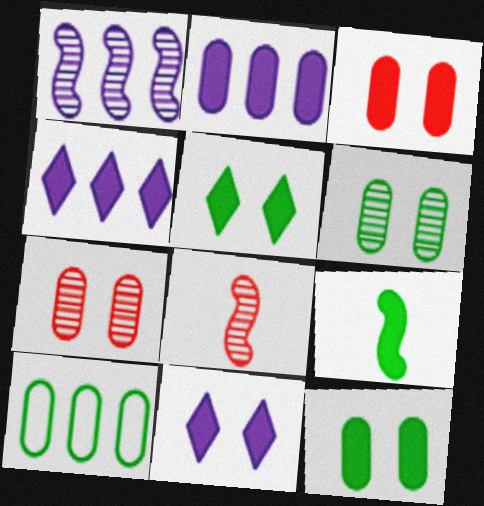[[3, 4, 9], 
[8, 10, 11]]